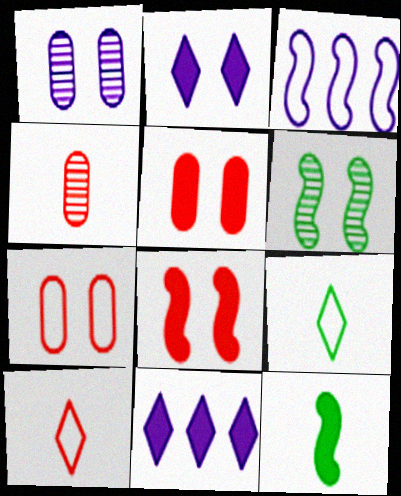[[2, 6, 7], 
[3, 7, 9], 
[5, 11, 12]]